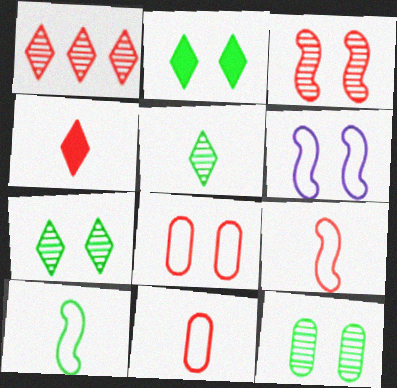[]